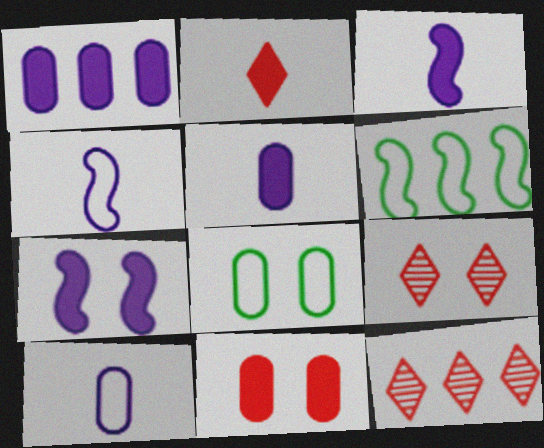[[1, 6, 12], 
[3, 8, 12], 
[5, 6, 9], 
[7, 8, 9]]